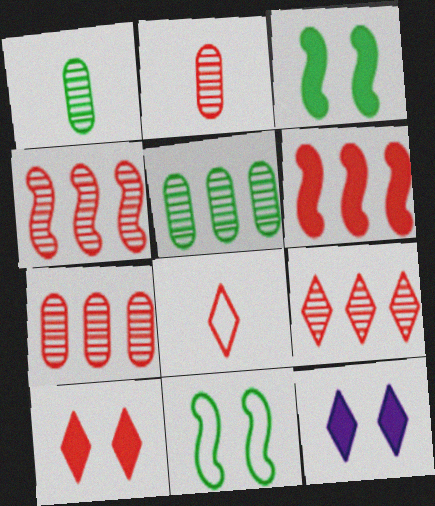[[4, 7, 9], 
[8, 9, 10]]